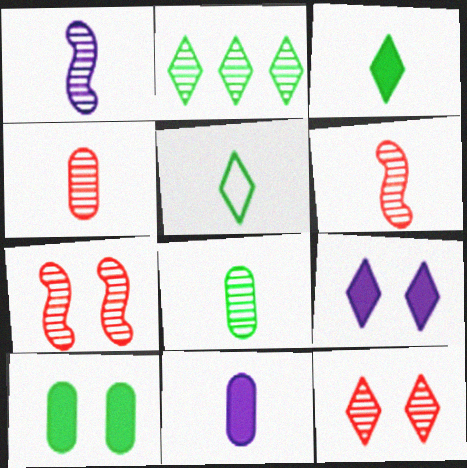[[5, 6, 11]]